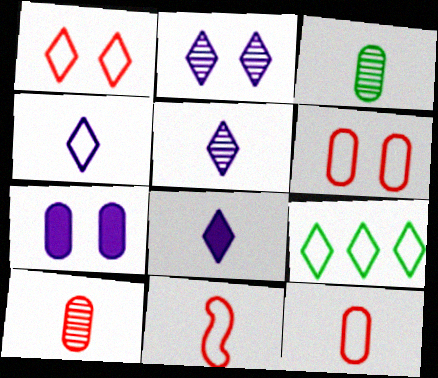[[1, 4, 9], 
[3, 8, 11], 
[4, 5, 8]]